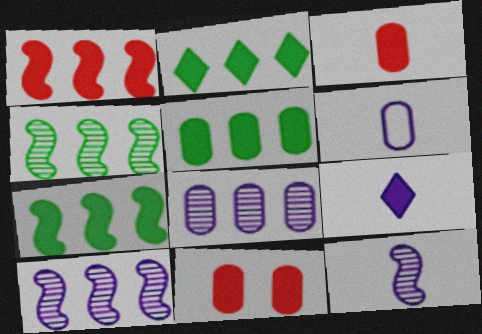[[2, 5, 7], 
[6, 9, 12], 
[7, 9, 11]]